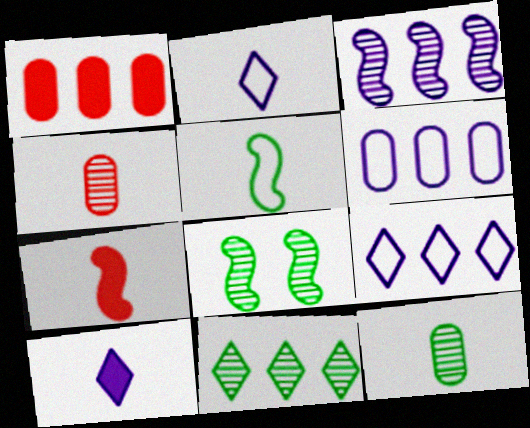[[1, 2, 8], 
[2, 7, 12], 
[4, 5, 10], 
[8, 11, 12]]